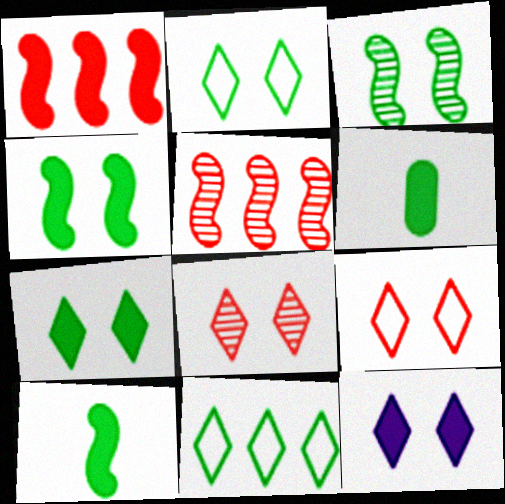[[1, 6, 12], 
[2, 8, 12], 
[3, 6, 11]]